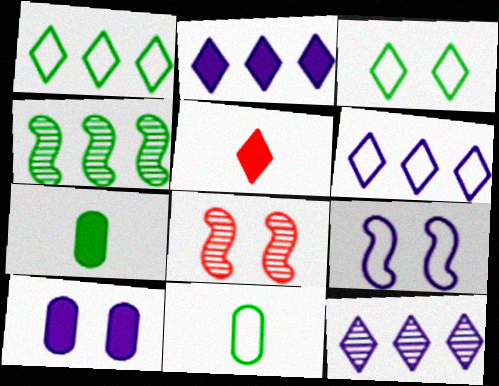[[2, 6, 12], 
[2, 8, 11], 
[3, 4, 7], 
[3, 5, 12], 
[3, 8, 10], 
[6, 7, 8]]